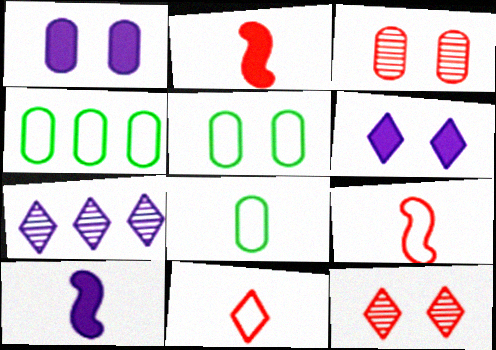[[1, 3, 5], 
[2, 5, 7], 
[4, 5, 8], 
[4, 10, 12]]